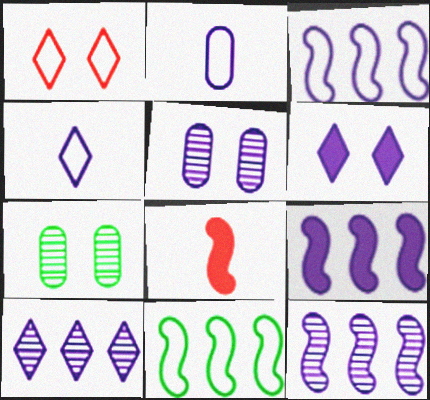[[1, 2, 11], 
[2, 6, 12], 
[3, 9, 12], 
[4, 5, 9], 
[4, 6, 10]]